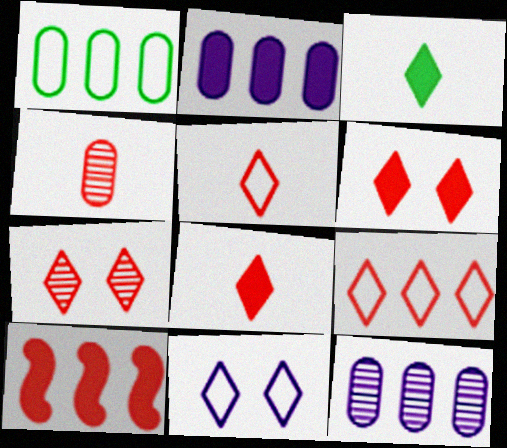[[7, 8, 9]]